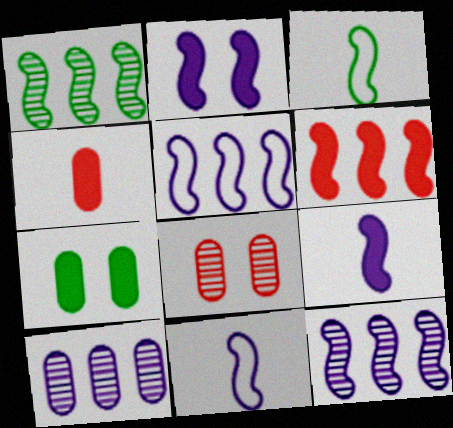[[1, 5, 6], 
[2, 11, 12]]